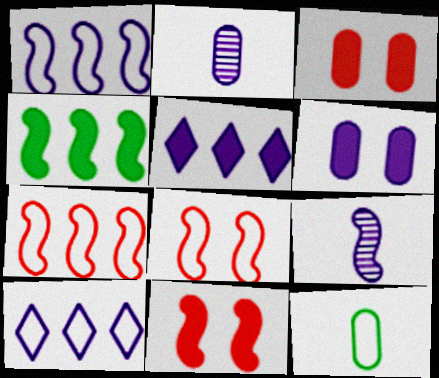[[4, 8, 9], 
[6, 9, 10], 
[8, 10, 12]]